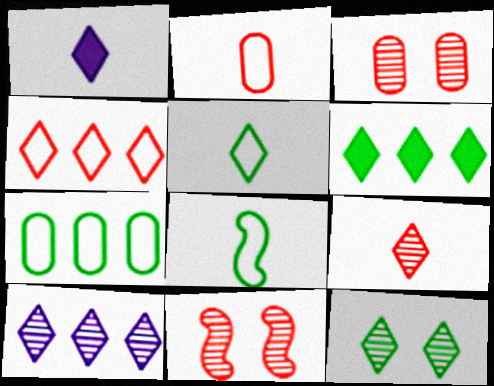[[1, 4, 12], 
[1, 5, 9], 
[1, 7, 11], 
[4, 6, 10], 
[5, 6, 12], 
[9, 10, 12]]